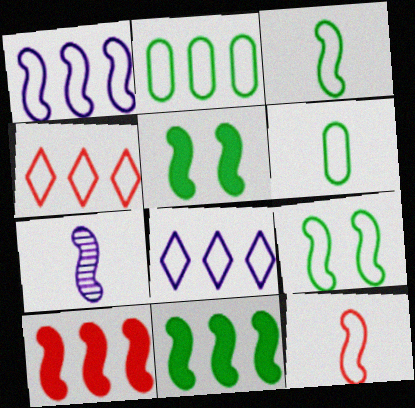[[1, 2, 4], 
[1, 9, 12], 
[7, 9, 10]]